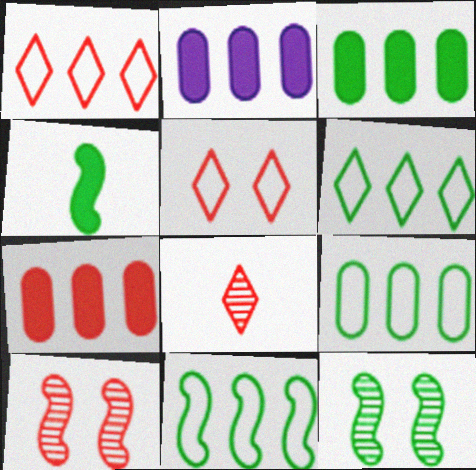[[2, 3, 7], 
[4, 11, 12], 
[6, 9, 11]]